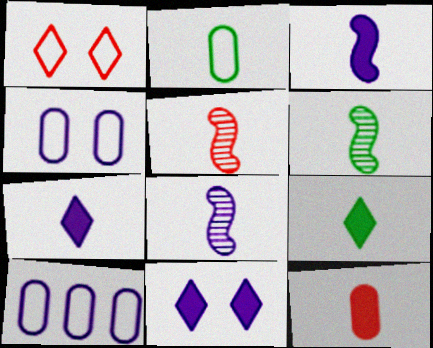[[2, 5, 7], 
[2, 6, 9], 
[3, 9, 12], 
[5, 6, 8], 
[8, 10, 11]]